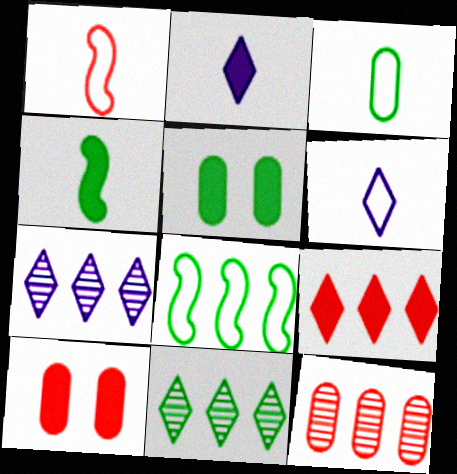[[1, 3, 6], 
[1, 5, 7]]